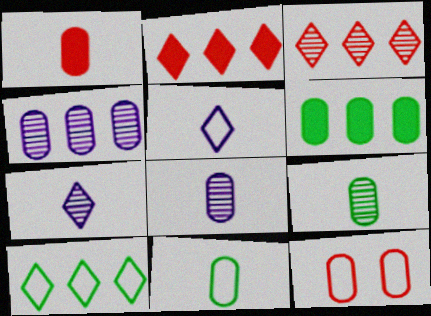[[1, 8, 11], 
[6, 8, 12]]